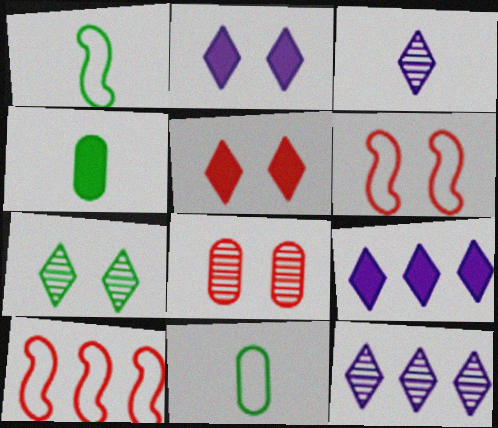[[1, 8, 9], 
[4, 6, 12], 
[5, 6, 8]]